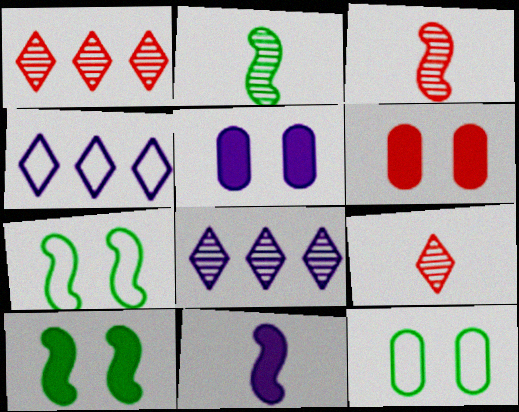[[1, 11, 12], 
[2, 4, 6]]